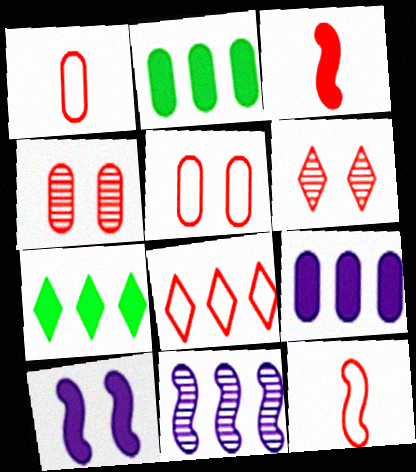[[2, 8, 11], 
[3, 4, 8], 
[5, 8, 12]]